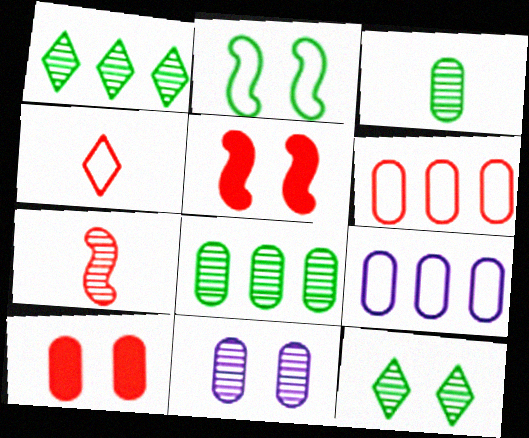[[1, 7, 11], 
[2, 4, 9], 
[3, 9, 10]]